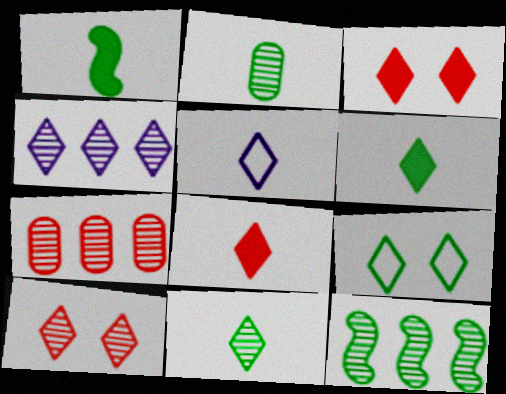[[4, 7, 12], 
[4, 8, 9], 
[4, 10, 11], 
[5, 8, 11]]